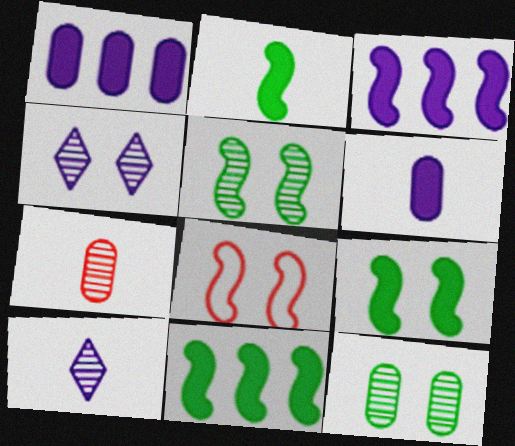[[2, 9, 11]]